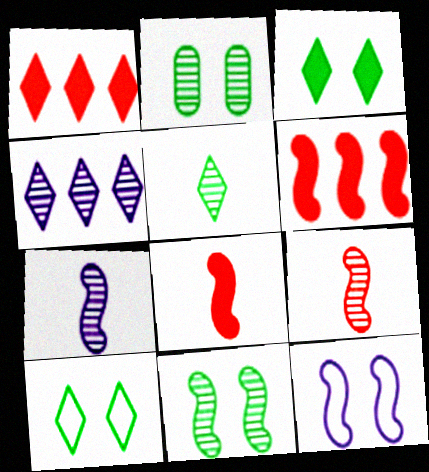[[2, 4, 9]]